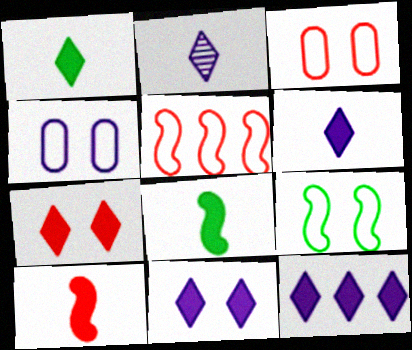[[1, 7, 12], 
[6, 11, 12]]